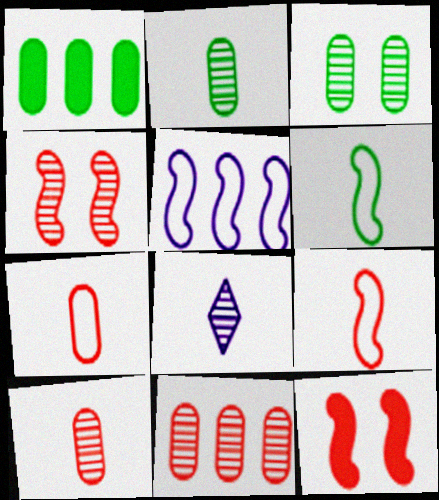[]